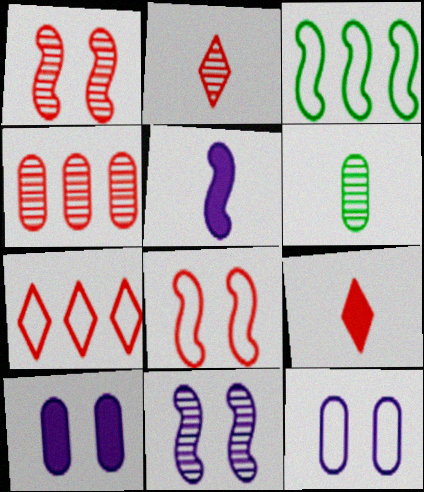[[1, 2, 4], 
[1, 3, 5], 
[2, 3, 10], 
[4, 8, 9]]